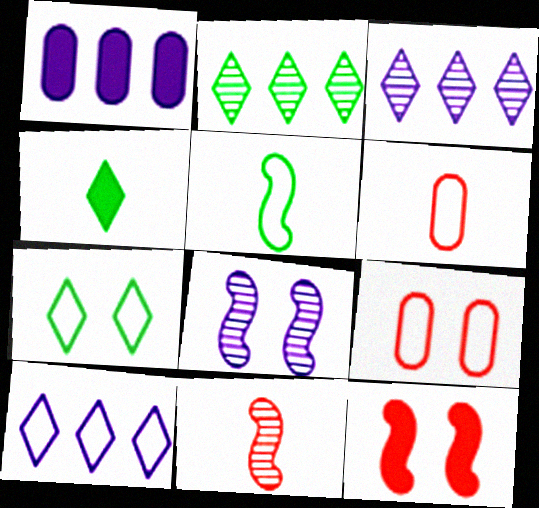[[1, 4, 12], 
[1, 7, 11], 
[2, 4, 7], 
[5, 9, 10]]